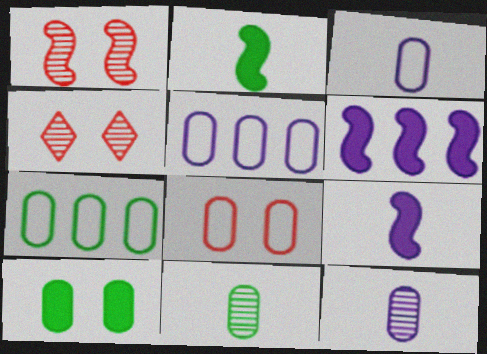[[2, 4, 5], 
[3, 7, 8], 
[4, 7, 9], 
[7, 10, 11]]